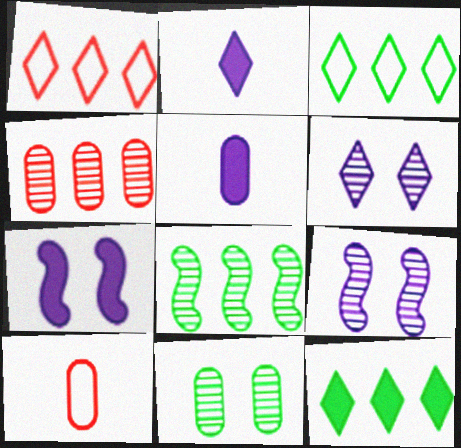[[9, 10, 12]]